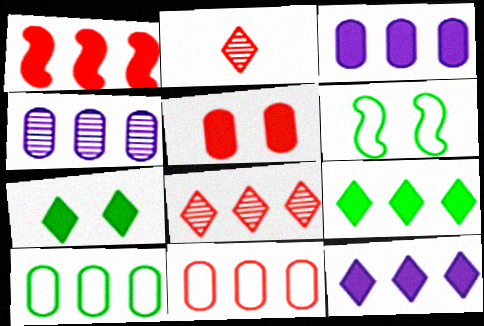[[1, 3, 9], 
[1, 8, 11], 
[2, 3, 6]]